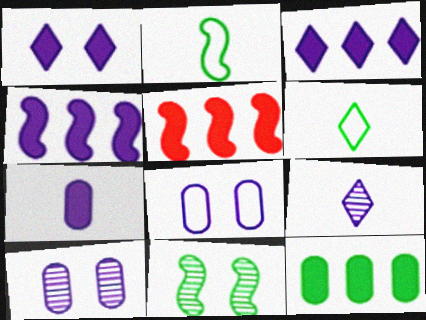[[1, 4, 7], 
[3, 5, 12], 
[4, 8, 9], 
[5, 6, 10], 
[6, 11, 12]]